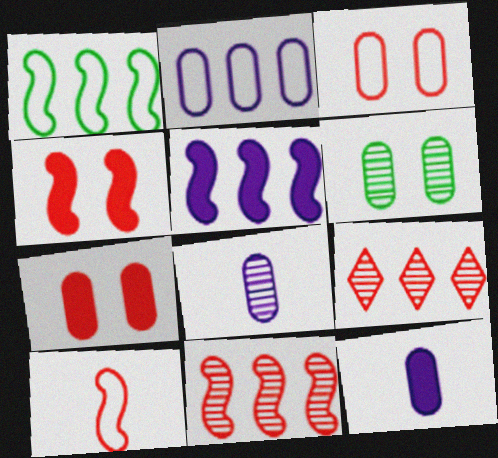[[1, 5, 11], 
[4, 10, 11], 
[7, 9, 10]]